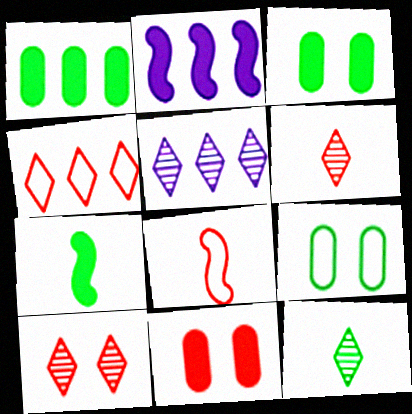[[2, 6, 9], 
[3, 5, 8], 
[5, 10, 12]]